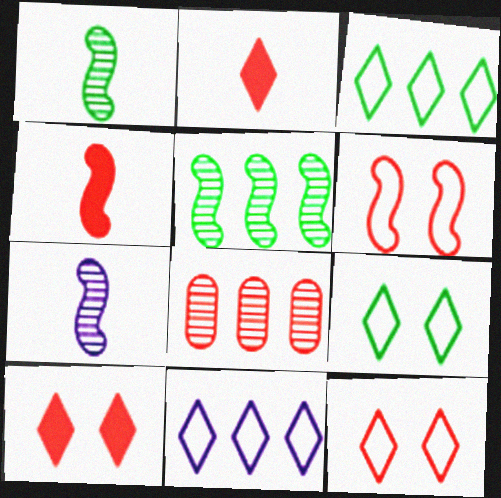[[2, 6, 8], 
[4, 8, 12]]